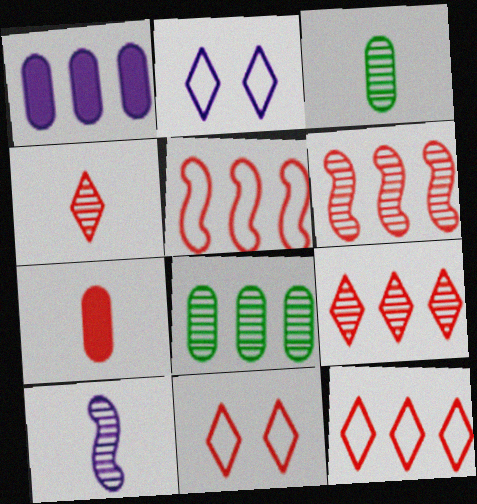[[1, 2, 10], 
[3, 4, 10], 
[6, 7, 11]]